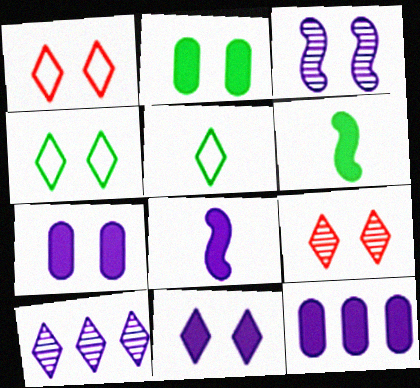[[1, 2, 3], 
[4, 9, 11], 
[8, 11, 12]]